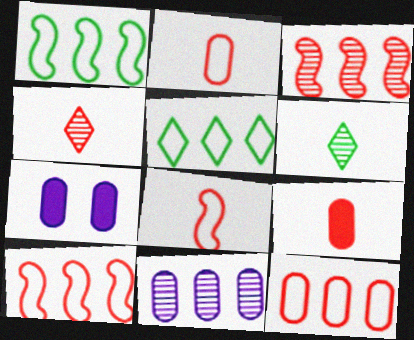[[1, 4, 7], 
[4, 8, 9], 
[6, 7, 10]]